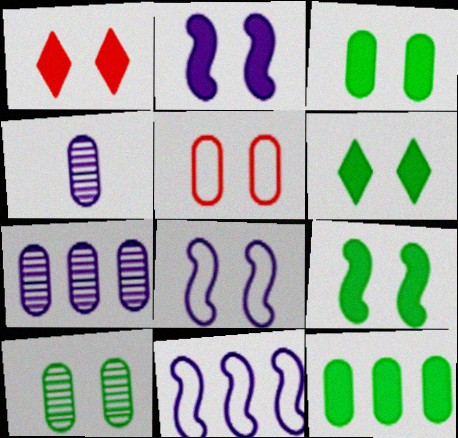[[1, 2, 3], 
[1, 8, 10], 
[3, 6, 9], 
[4, 5, 12]]